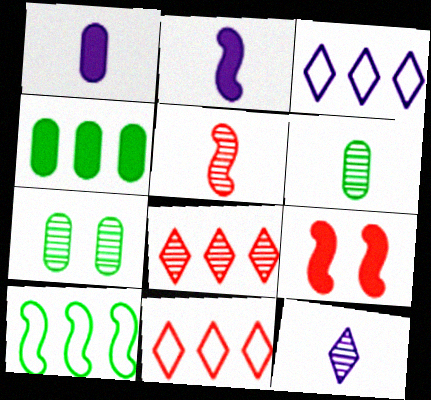[[2, 7, 11], 
[3, 6, 9], 
[5, 6, 12]]